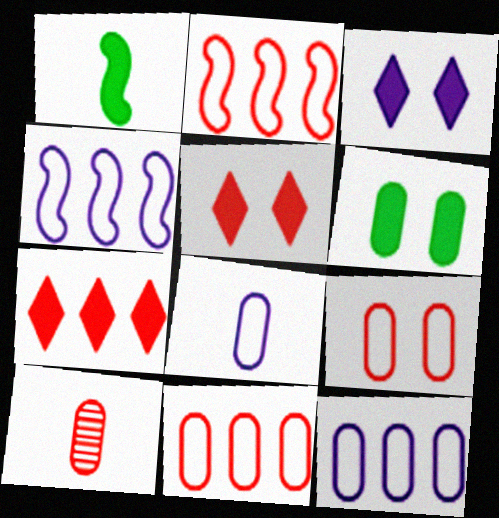[[2, 5, 10], 
[6, 10, 12]]